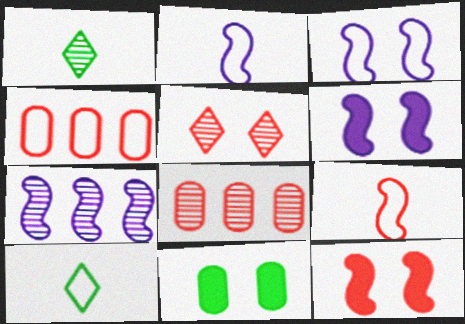[[1, 4, 6], 
[2, 6, 7], 
[3, 4, 10], 
[3, 5, 11], 
[6, 8, 10]]